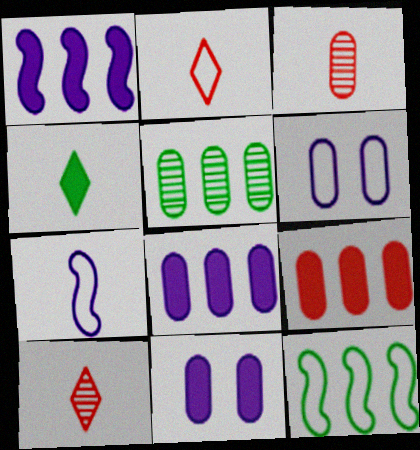[[2, 6, 12], 
[3, 4, 7], 
[10, 11, 12]]